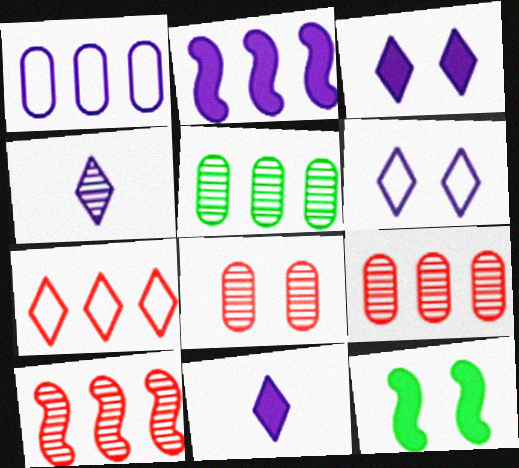[[2, 5, 7], 
[6, 8, 12]]